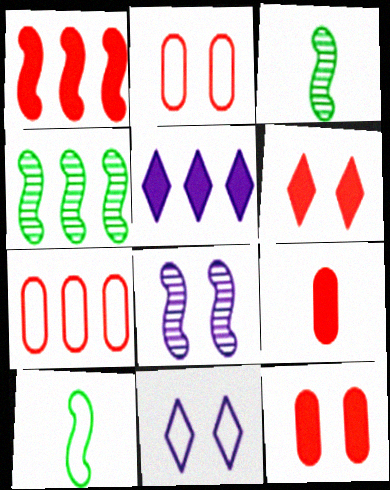[[1, 6, 9], 
[1, 8, 10], 
[2, 3, 5], 
[4, 5, 7], 
[4, 9, 11], 
[7, 10, 11]]